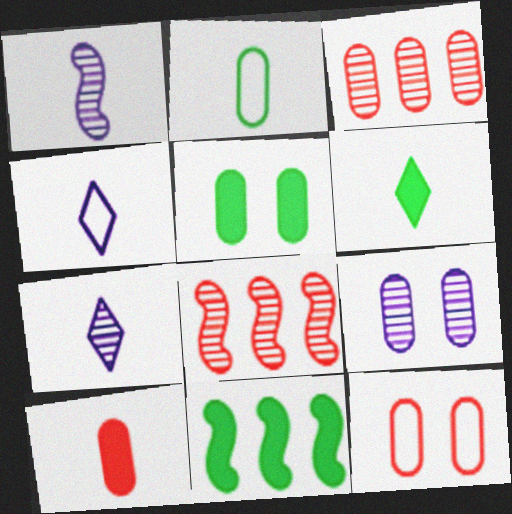[[3, 10, 12], 
[4, 5, 8], 
[5, 6, 11], 
[5, 9, 12], 
[7, 11, 12]]